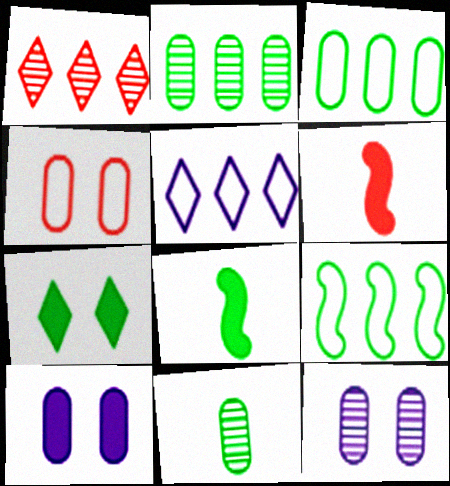[[1, 4, 6], 
[7, 9, 11]]